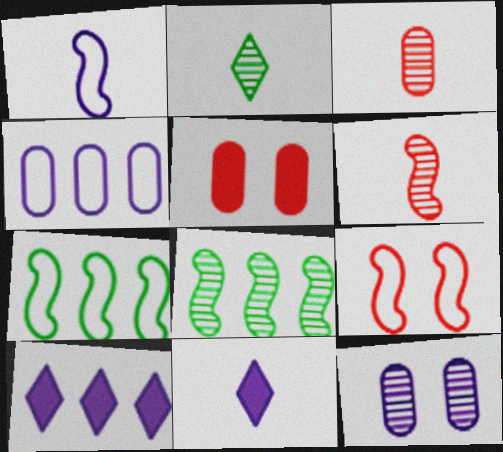[[1, 7, 9], 
[1, 10, 12]]